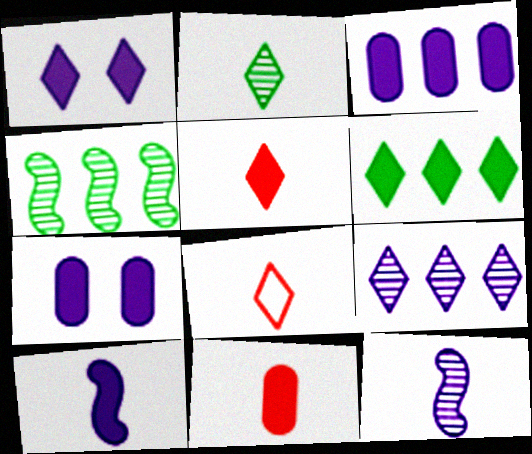[[1, 3, 10], 
[1, 5, 6], 
[4, 7, 8]]